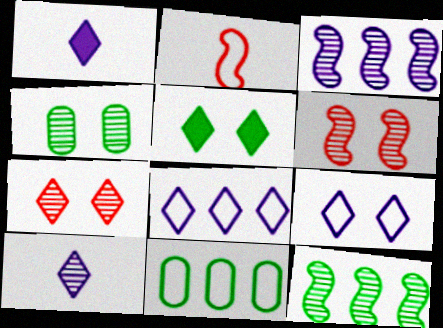[[1, 6, 11], 
[2, 9, 11], 
[5, 7, 9]]